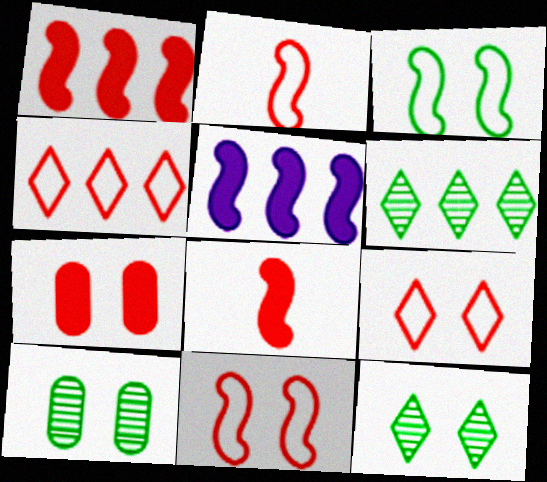[]